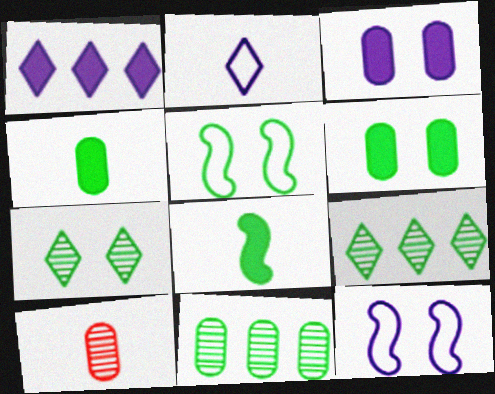[[1, 5, 10], 
[2, 8, 10], 
[4, 5, 9], 
[5, 6, 7]]